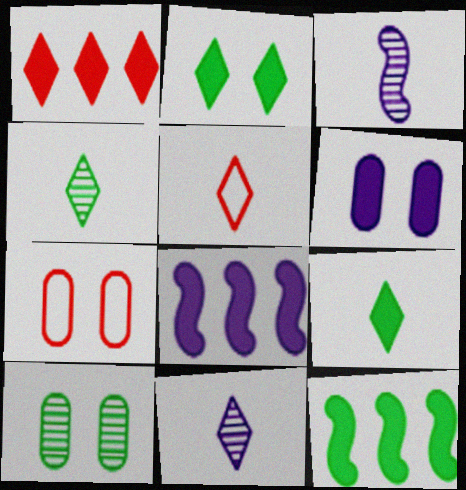[[4, 7, 8], 
[5, 8, 10], 
[5, 9, 11], 
[6, 7, 10], 
[7, 11, 12]]